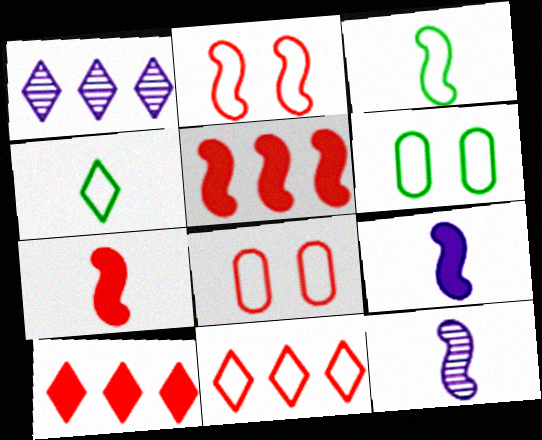[[1, 6, 7], 
[3, 7, 12], 
[6, 10, 12]]